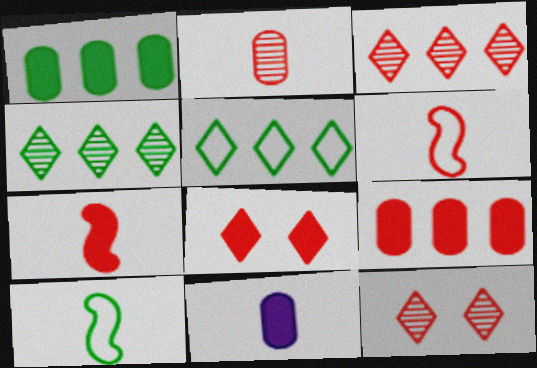[[6, 9, 12], 
[7, 8, 9]]